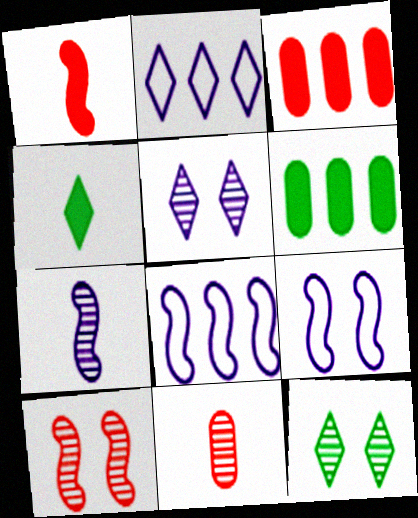[]